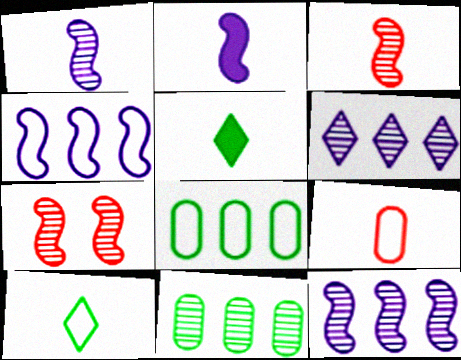[[1, 5, 9]]